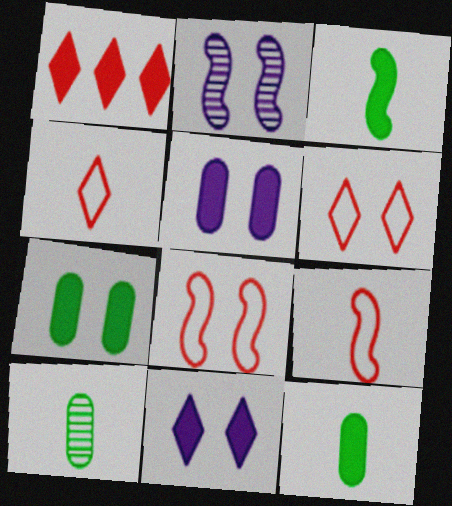[[1, 3, 5], 
[2, 6, 7]]